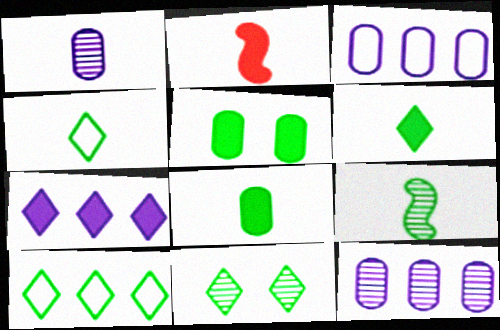[[1, 2, 4], 
[2, 3, 11], 
[2, 5, 7], 
[4, 8, 9], 
[5, 9, 10], 
[6, 10, 11]]